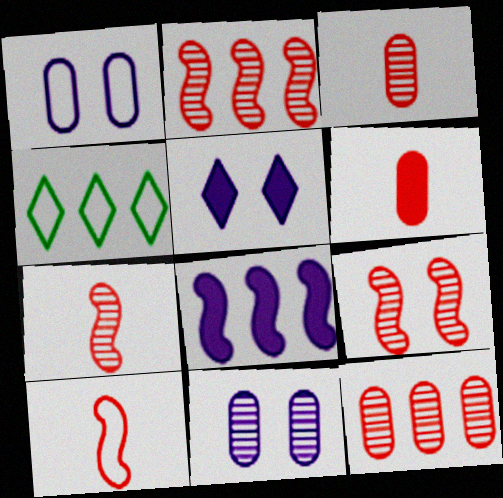[[1, 4, 10], 
[2, 7, 9], 
[4, 8, 12]]